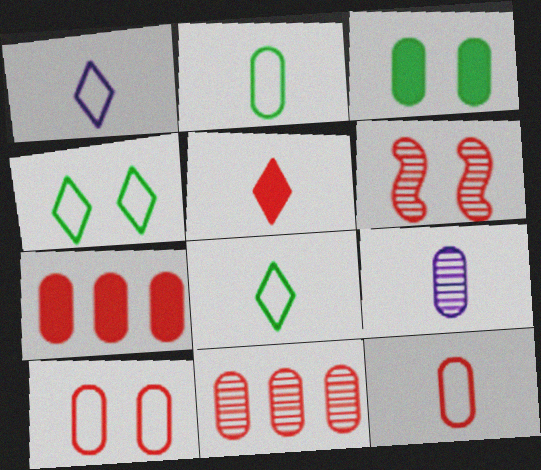[]